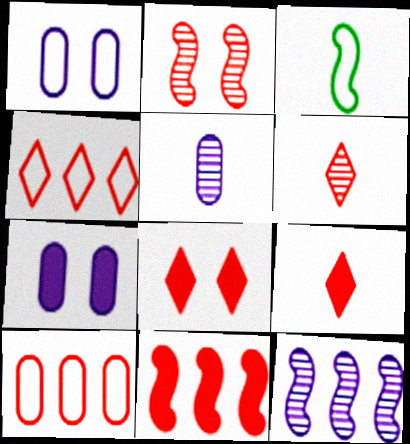[[1, 3, 4], 
[2, 9, 10], 
[3, 5, 9], 
[4, 6, 8]]